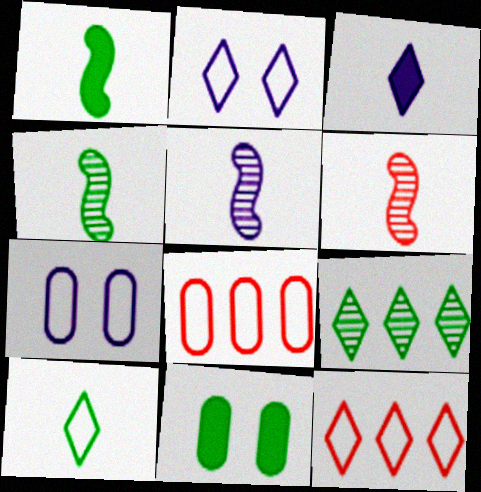[[2, 10, 12], 
[4, 5, 6], 
[5, 11, 12]]